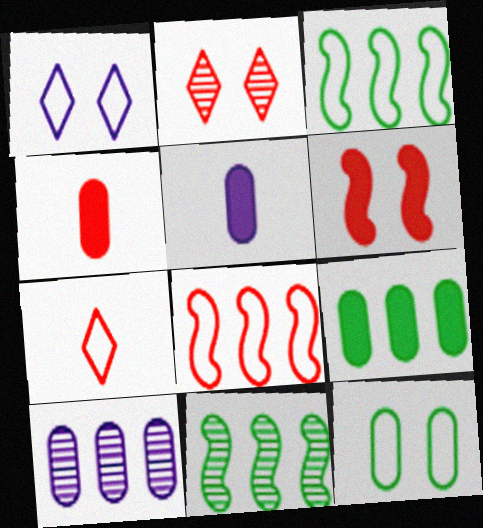[[1, 4, 11], 
[2, 3, 5], 
[2, 4, 8], 
[4, 10, 12]]